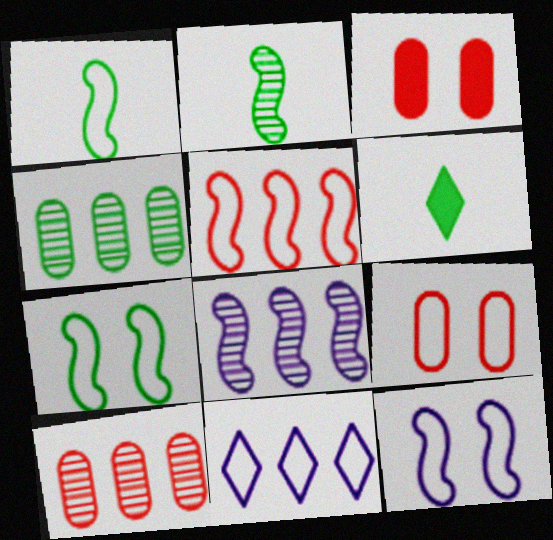[[1, 5, 12], 
[1, 9, 11], 
[2, 3, 11], 
[4, 6, 7], 
[6, 8, 9], 
[6, 10, 12]]